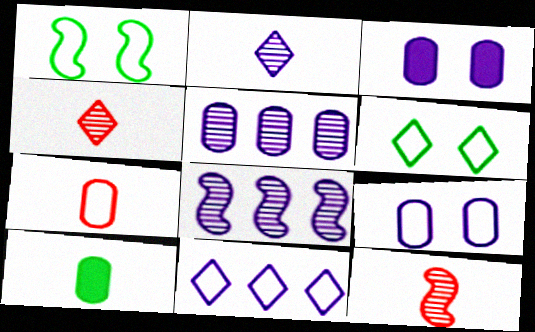[[1, 7, 11]]